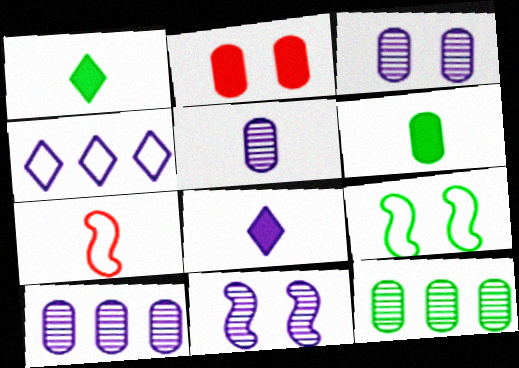[[1, 5, 7], 
[1, 9, 12], 
[3, 5, 10]]